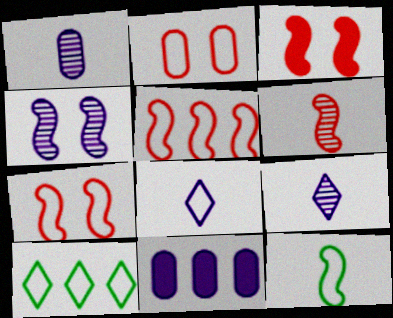[[1, 3, 10], 
[3, 5, 6], 
[4, 8, 11]]